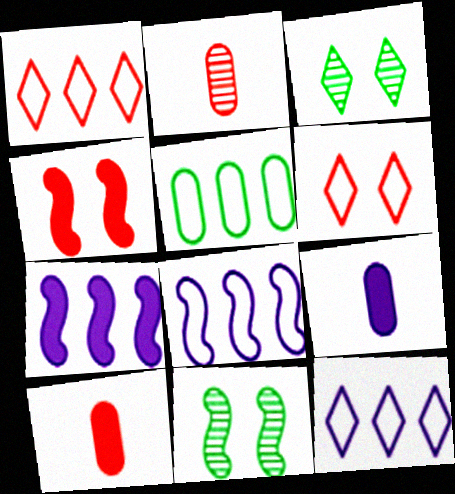[[1, 2, 4], 
[1, 5, 8], 
[1, 9, 11], 
[3, 8, 10], 
[10, 11, 12]]